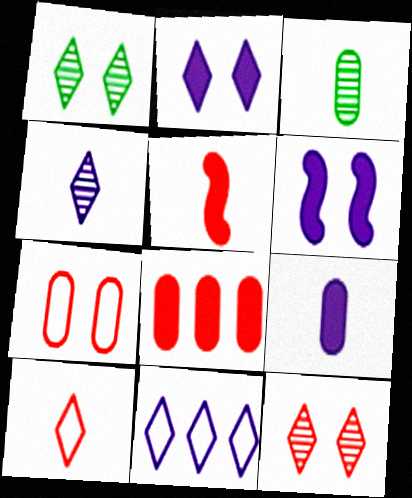[[1, 6, 7], 
[2, 4, 11]]